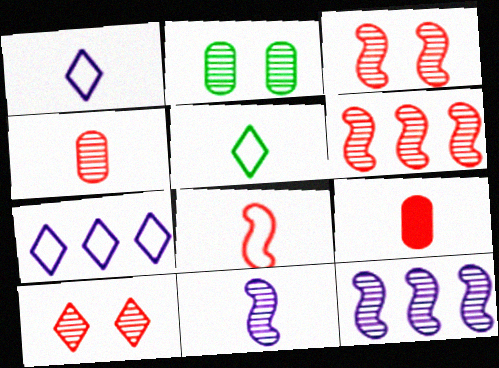[[4, 6, 10], 
[5, 9, 11]]